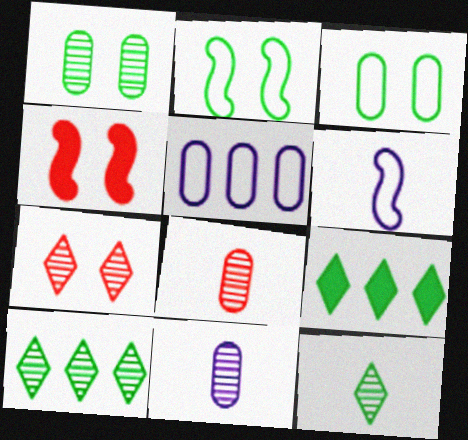[[4, 5, 12]]